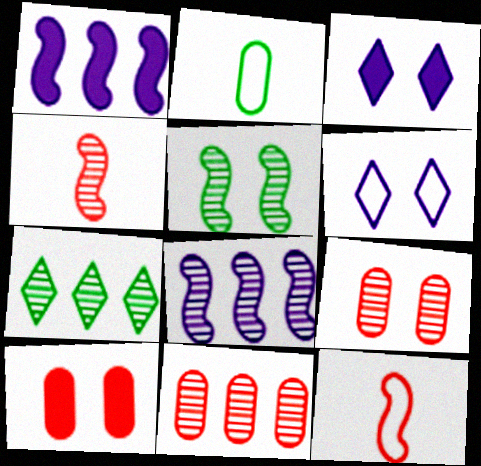[[1, 5, 12], 
[4, 5, 8], 
[5, 6, 10], 
[7, 8, 11]]